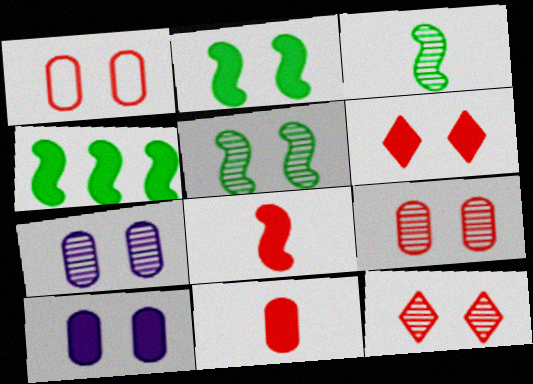[[2, 6, 10], 
[5, 7, 12]]